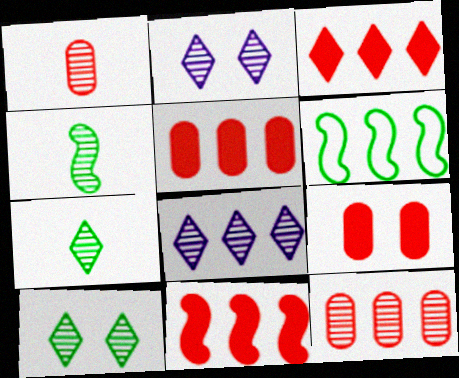[[2, 4, 12], 
[3, 5, 11], 
[5, 6, 8]]